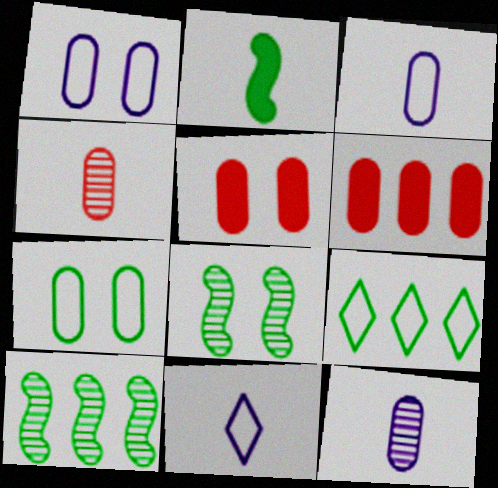[[2, 4, 11], 
[5, 10, 11], 
[6, 7, 12], 
[6, 8, 11]]